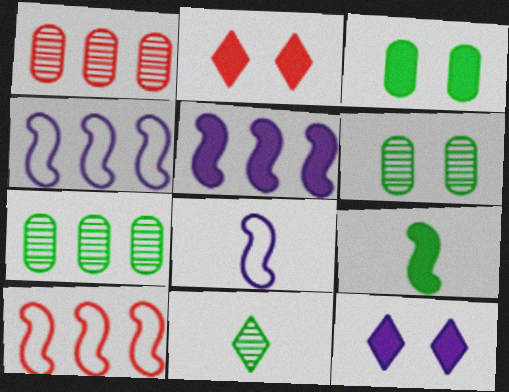[[2, 7, 8]]